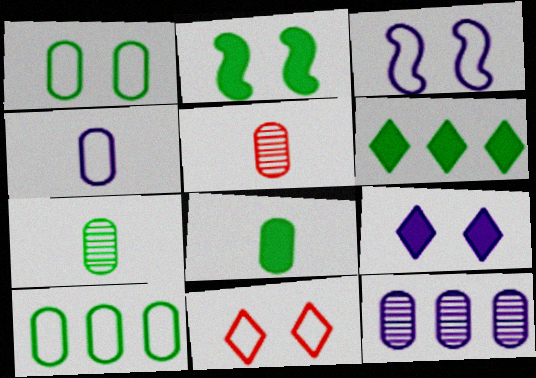[[1, 3, 11], 
[2, 6, 8], 
[3, 5, 6], 
[4, 5, 8]]